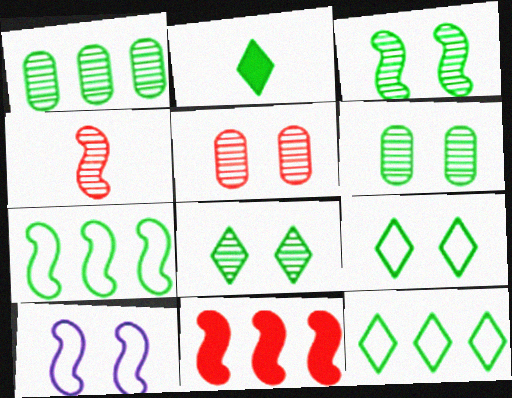[[2, 6, 7], 
[2, 8, 12], 
[3, 6, 8]]